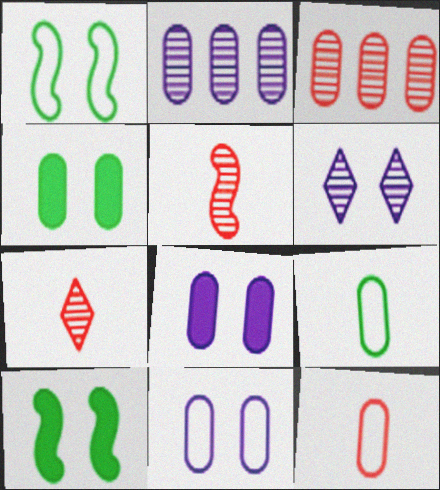[[2, 4, 12], 
[3, 8, 9]]